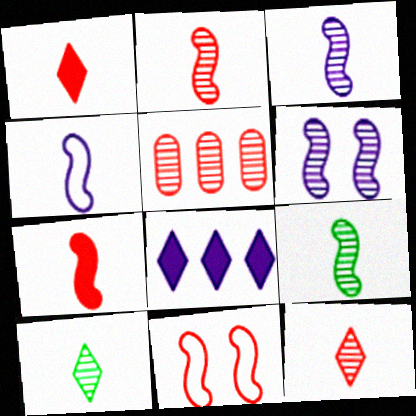[[1, 5, 11], 
[2, 3, 9], 
[4, 7, 9], 
[5, 6, 10]]